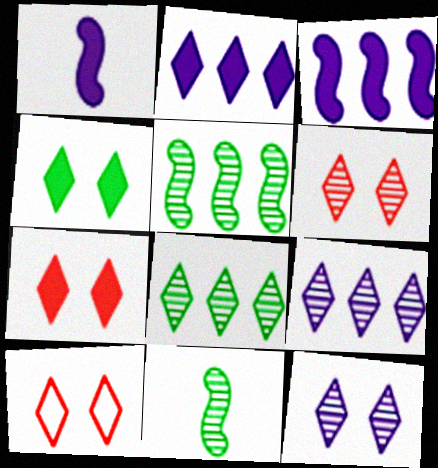[[4, 10, 12], 
[6, 7, 10]]